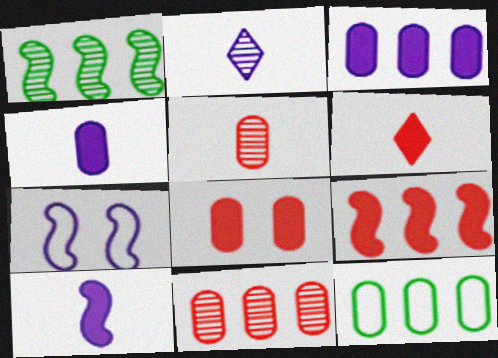[[2, 3, 7], 
[3, 11, 12], 
[6, 8, 9]]